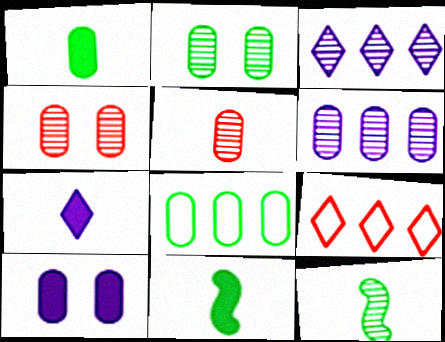[[1, 2, 8], 
[2, 5, 6], 
[3, 4, 12], 
[5, 8, 10], 
[9, 10, 12]]